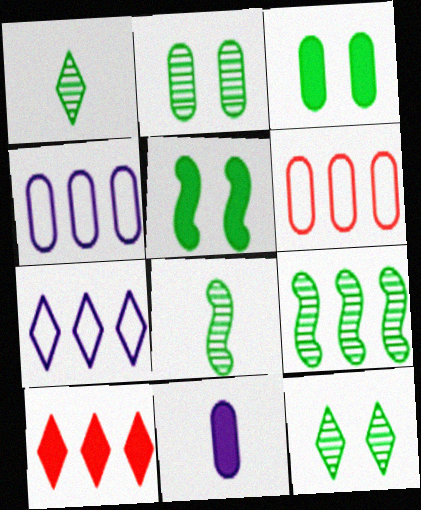[[1, 2, 9], 
[2, 6, 11], 
[4, 9, 10], 
[5, 10, 11]]